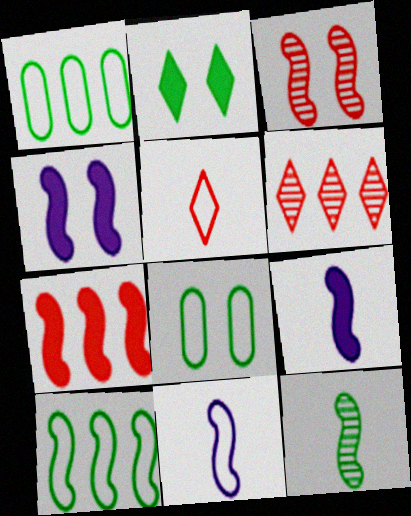[[1, 2, 12], 
[3, 9, 10], 
[6, 8, 9]]